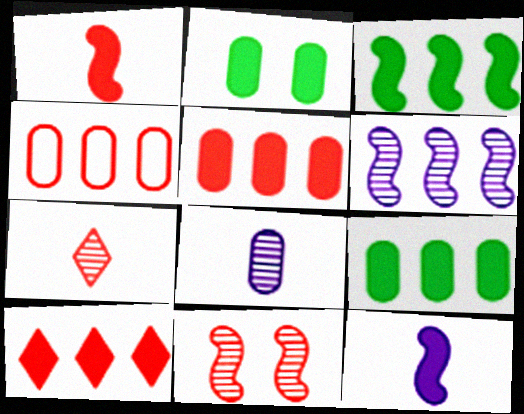[[2, 4, 8], 
[2, 10, 12]]